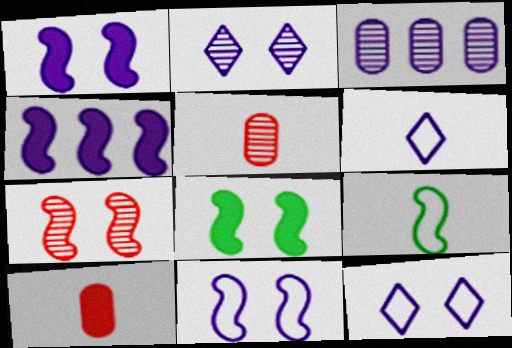[[1, 3, 6], 
[4, 7, 9], 
[7, 8, 11]]